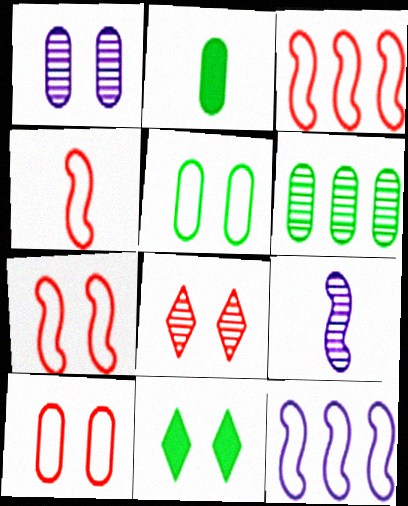[[1, 7, 11], 
[2, 5, 6], 
[2, 8, 12], 
[3, 4, 7], 
[6, 8, 9]]